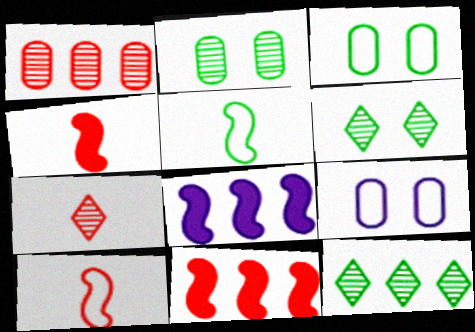[[3, 7, 8], 
[4, 9, 12]]